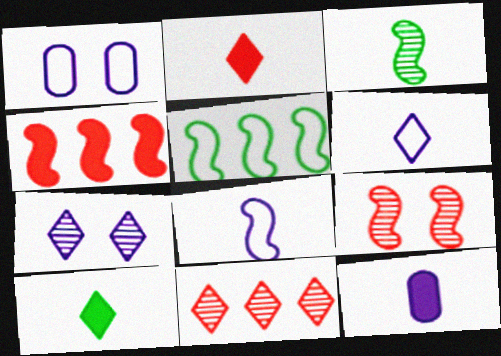[]